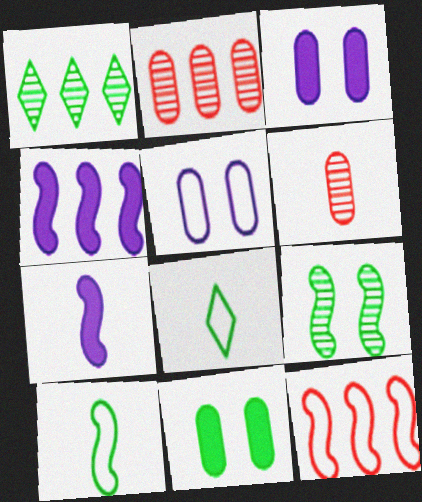[[1, 10, 11], 
[5, 8, 12], 
[6, 7, 8], 
[7, 9, 12]]